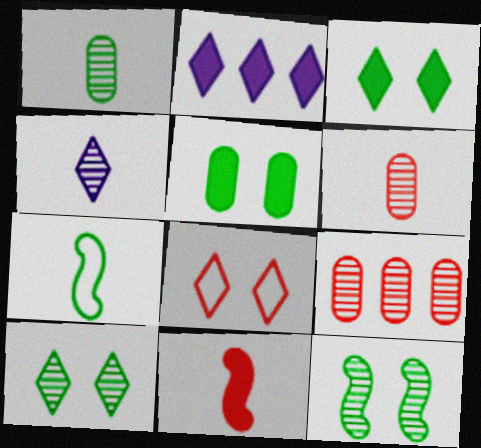[[2, 5, 11], 
[4, 9, 12], 
[8, 9, 11]]